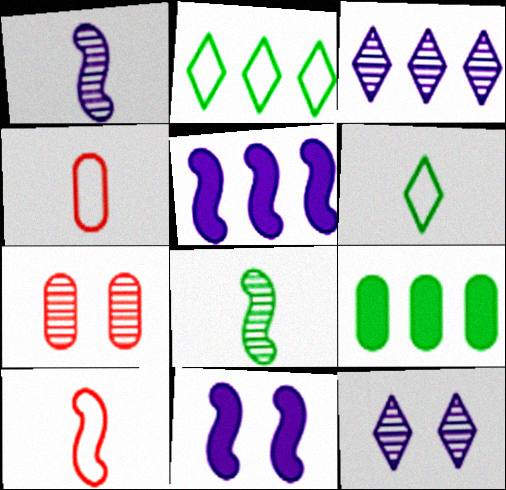[[3, 7, 8], 
[5, 6, 7], 
[9, 10, 12]]